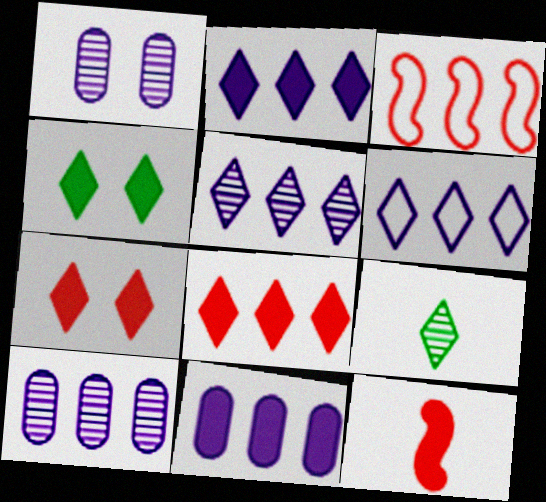[[2, 5, 6], 
[4, 11, 12], 
[6, 7, 9]]